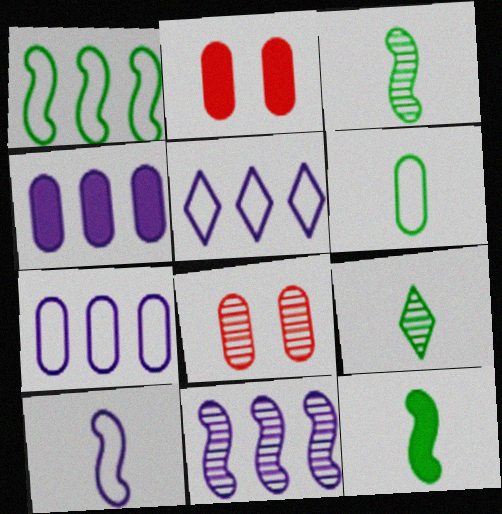[[2, 3, 5], 
[4, 5, 11], 
[4, 6, 8], 
[5, 8, 12], 
[6, 9, 12], 
[8, 9, 11]]